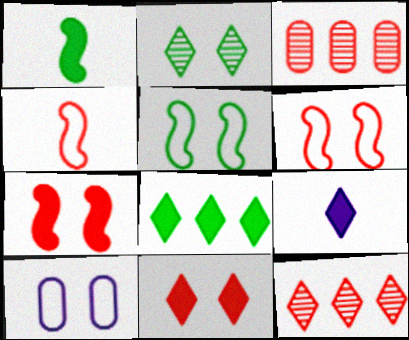[[1, 10, 12], 
[2, 7, 10], 
[3, 4, 11], 
[3, 5, 9], 
[8, 9, 11]]